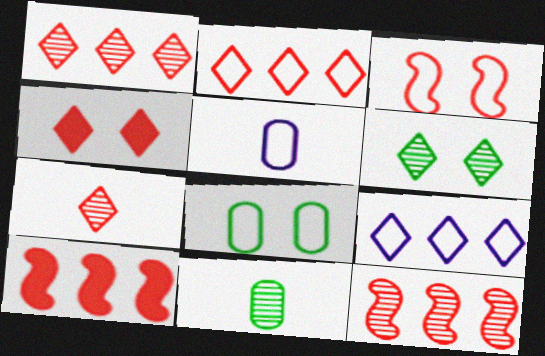[[2, 4, 7], 
[5, 6, 10]]